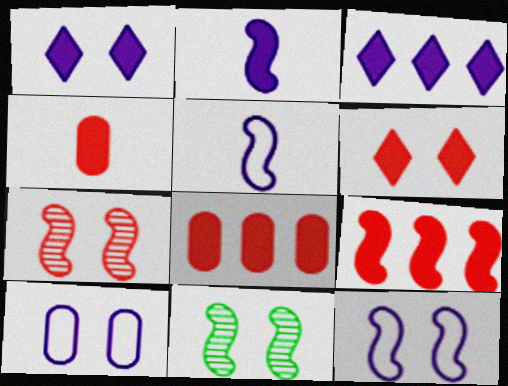[[4, 6, 9], 
[5, 9, 11], 
[6, 10, 11]]